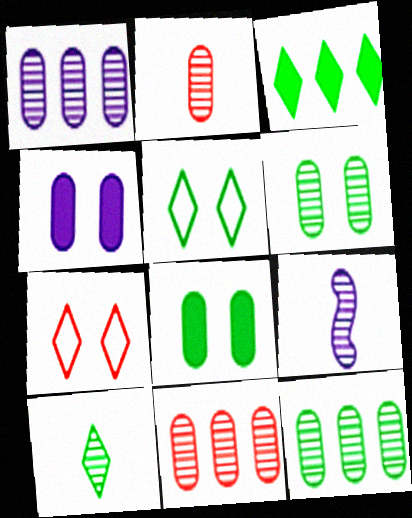[[1, 2, 6], 
[1, 11, 12], 
[2, 9, 10], 
[3, 5, 10]]